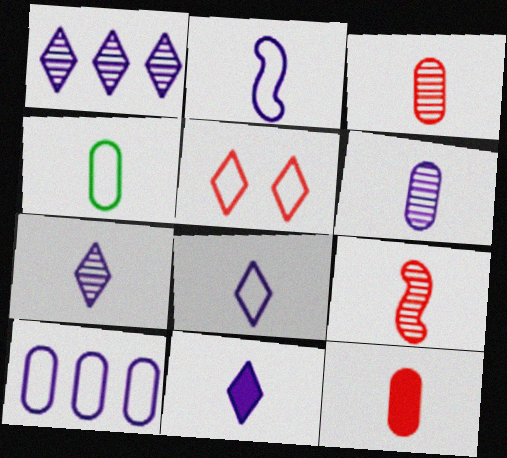[[2, 6, 11], 
[4, 6, 12], 
[4, 9, 11], 
[7, 8, 11]]